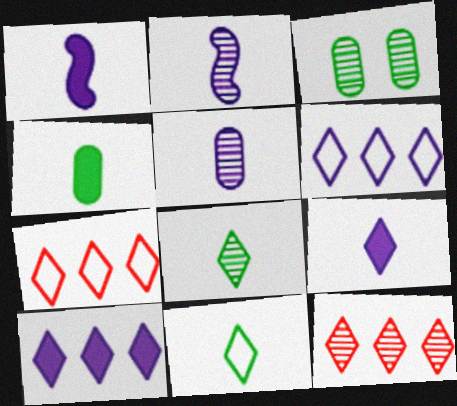[[1, 3, 7], 
[2, 3, 12]]